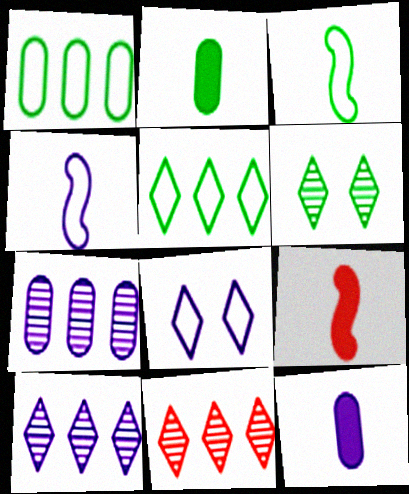[]